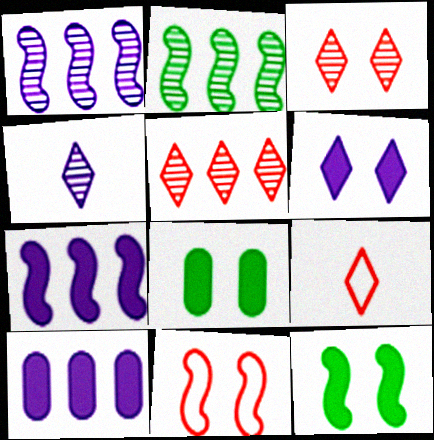[[1, 8, 9]]